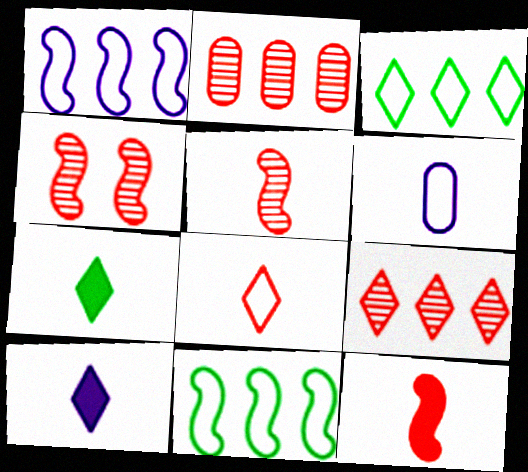[[5, 6, 7]]